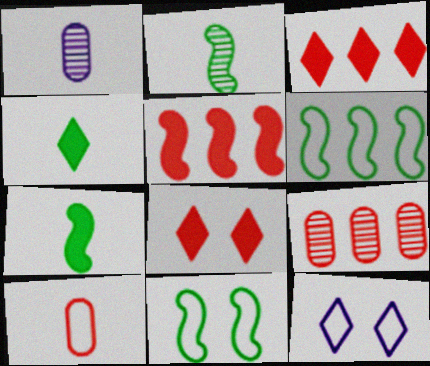[[1, 3, 11], 
[1, 6, 8], 
[6, 10, 12], 
[7, 9, 12]]